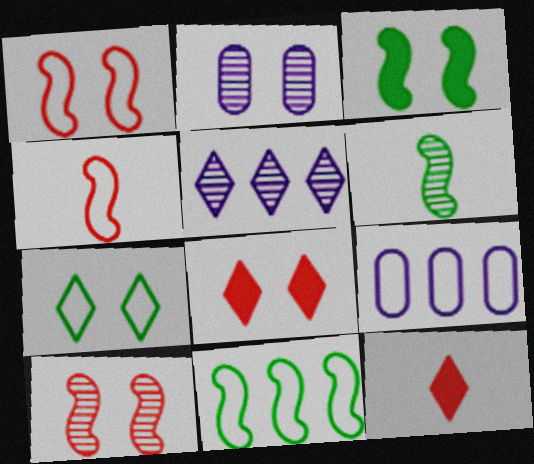[[2, 11, 12], 
[3, 6, 11], 
[4, 7, 9], 
[5, 7, 12], 
[6, 8, 9]]